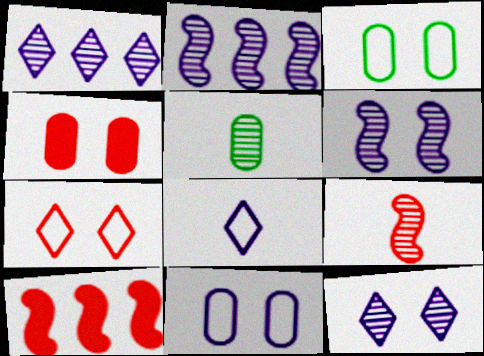[]